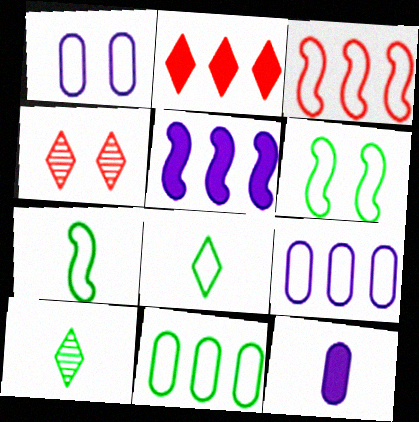[[1, 3, 8], 
[6, 8, 11]]